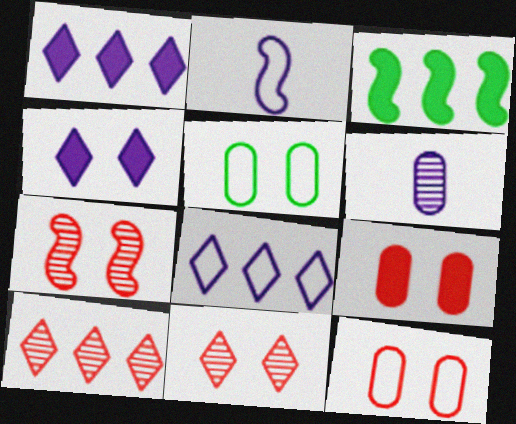[[2, 3, 7], 
[4, 5, 7]]